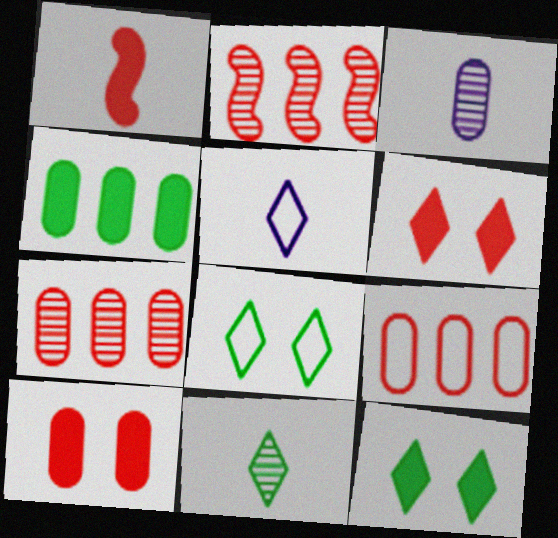[]